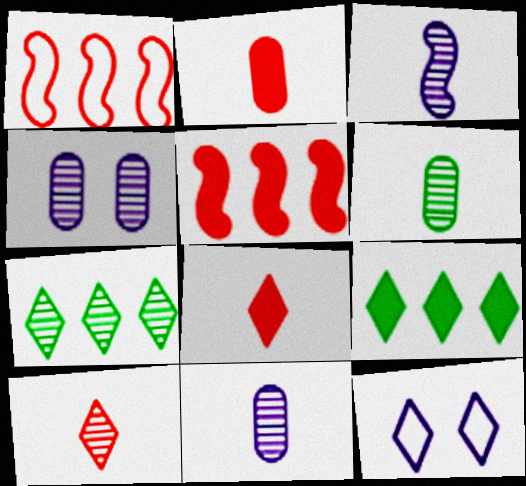[[3, 6, 10], 
[5, 6, 12], 
[7, 8, 12], 
[9, 10, 12]]